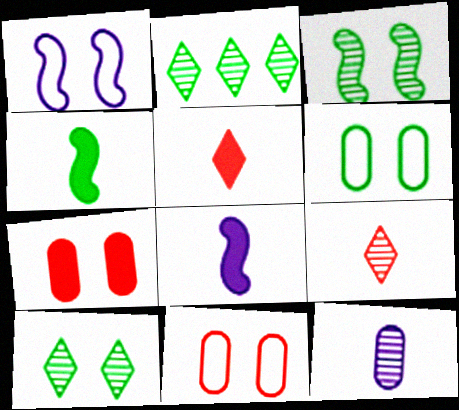[[1, 7, 10], 
[2, 4, 6], 
[2, 8, 11]]